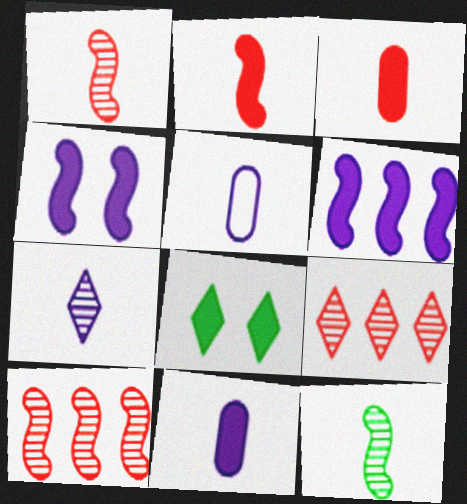[[3, 6, 8], 
[5, 8, 10]]